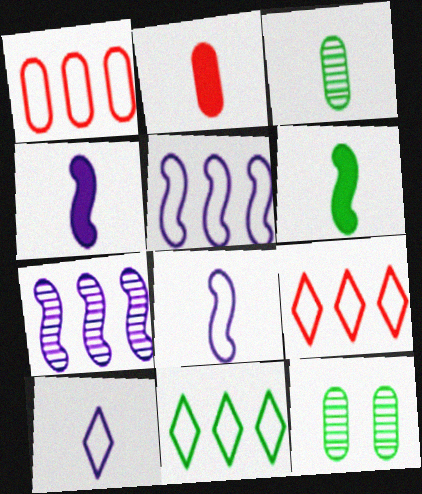[[1, 5, 11], 
[4, 9, 12], 
[6, 11, 12]]